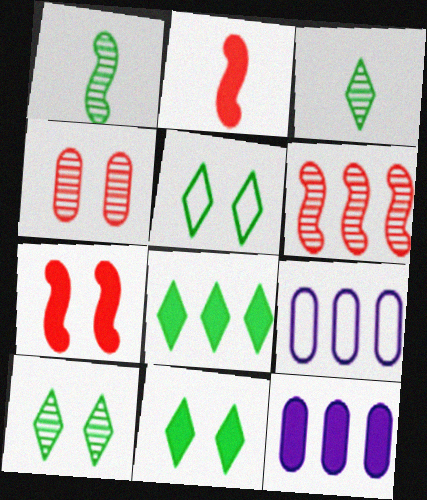[[2, 9, 10], 
[2, 11, 12], 
[3, 5, 8], 
[3, 7, 9], 
[5, 10, 11], 
[6, 8, 9]]